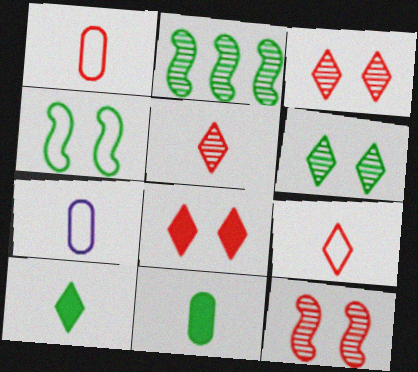[[2, 7, 8]]